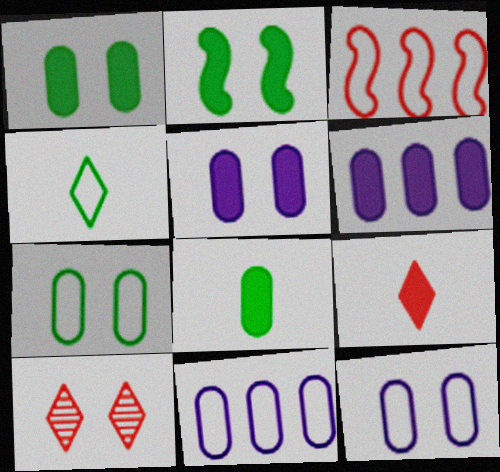[[2, 6, 9], 
[2, 10, 12], 
[3, 4, 12]]